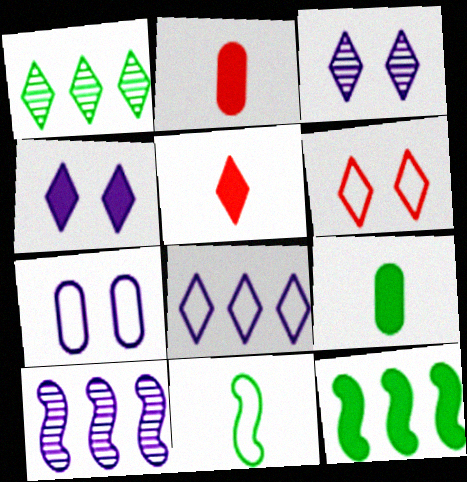[[2, 4, 12], 
[6, 9, 10]]